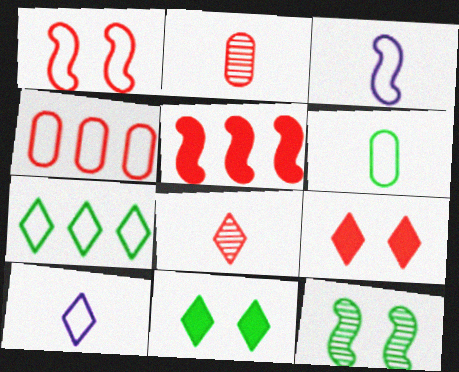[[3, 5, 12]]